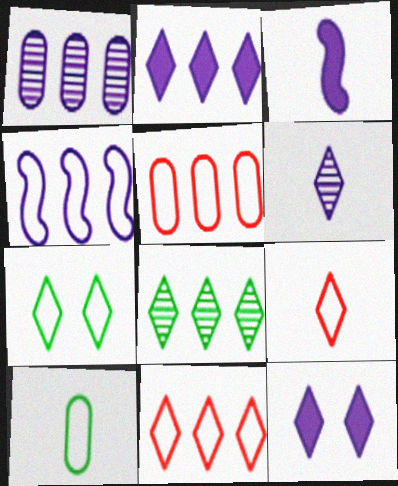[[1, 2, 4], 
[2, 8, 11], 
[8, 9, 12]]